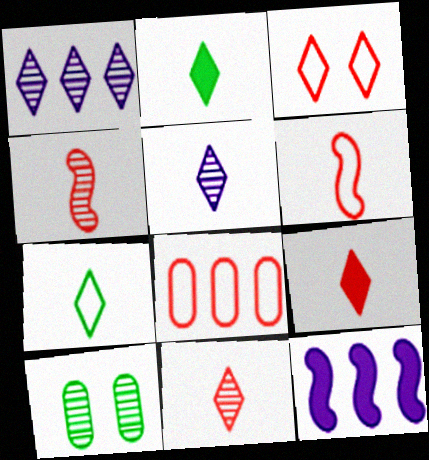[[1, 2, 3], 
[1, 4, 10], 
[3, 6, 8], 
[5, 7, 9]]